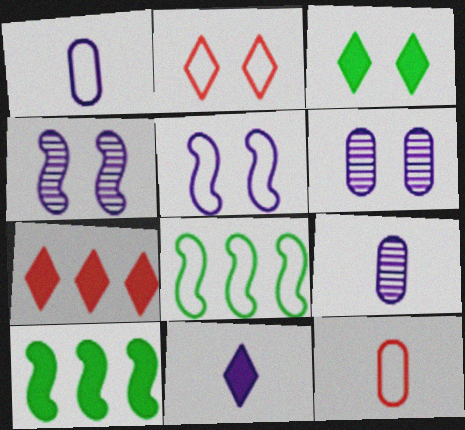[[1, 2, 8], 
[2, 9, 10], 
[3, 7, 11]]